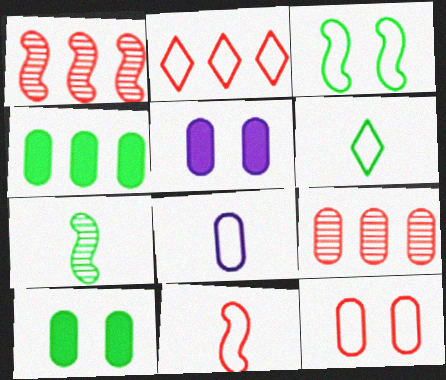[[1, 5, 6], 
[2, 3, 8], 
[2, 5, 7], 
[2, 11, 12], 
[6, 8, 11], 
[8, 9, 10]]